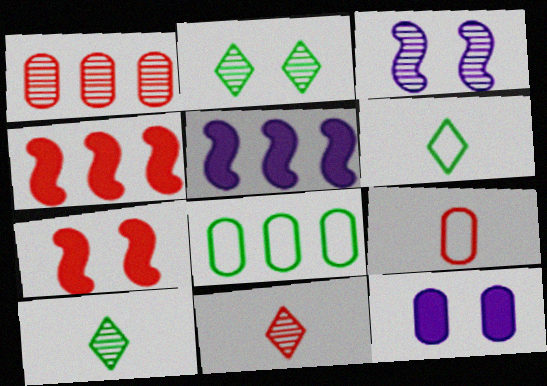[[1, 3, 10], 
[2, 5, 9]]